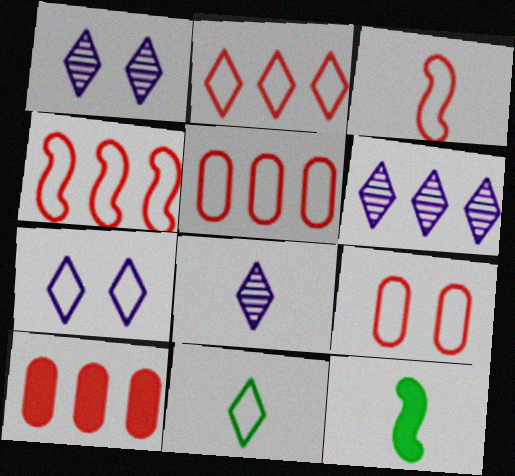[[1, 5, 12], 
[1, 6, 8], 
[2, 3, 9], 
[2, 4, 5], 
[2, 7, 11], 
[6, 9, 12]]